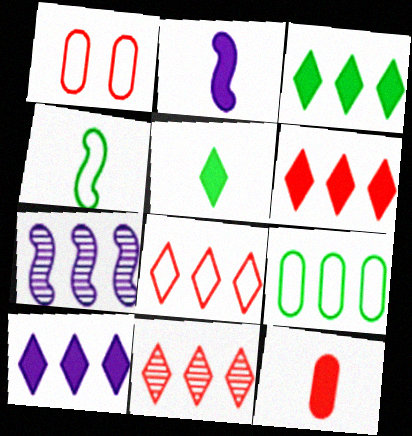[[1, 5, 7], 
[2, 5, 12], 
[3, 6, 10], 
[6, 7, 9], 
[6, 8, 11]]